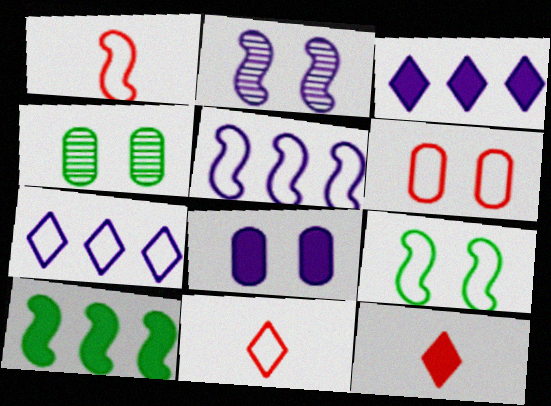[[1, 2, 10], 
[1, 3, 4], 
[1, 5, 9], 
[4, 5, 12], 
[4, 6, 8], 
[8, 10, 12]]